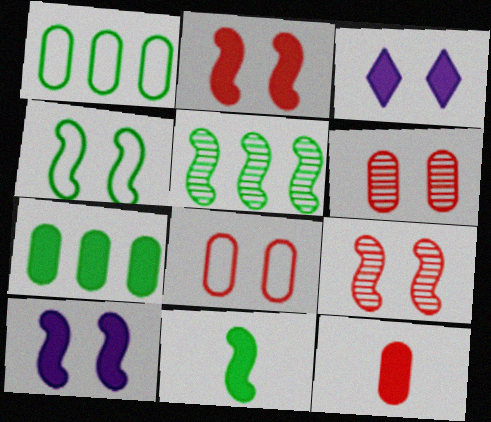[[3, 4, 6], 
[4, 5, 11], 
[4, 9, 10]]